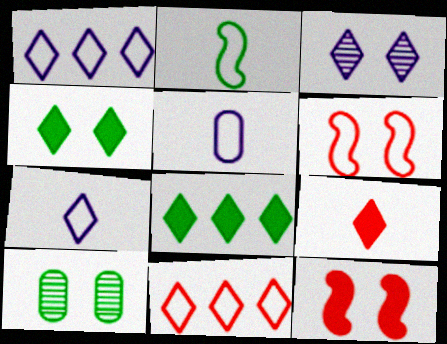[[2, 8, 10]]